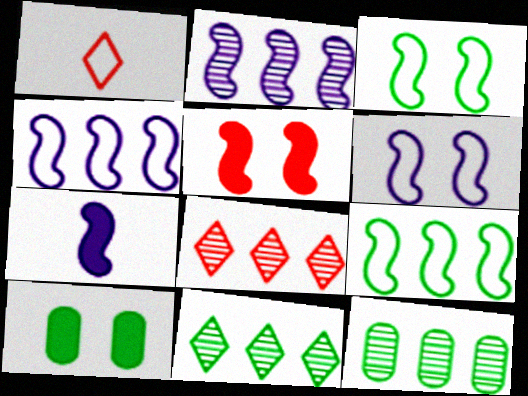[[1, 2, 10], 
[2, 6, 7], 
[2, 8, 12]]